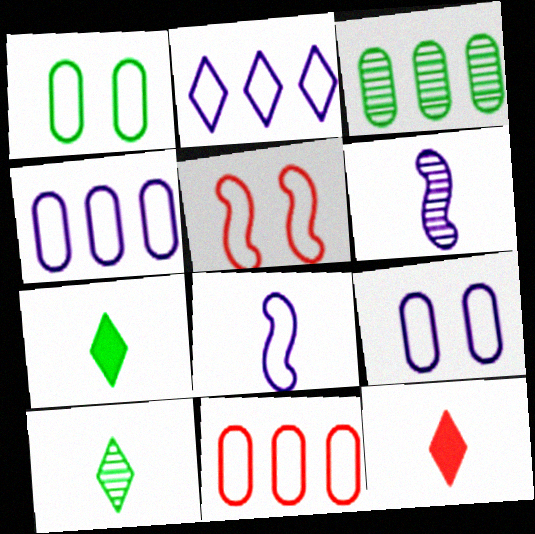[[2, 8, 9]]